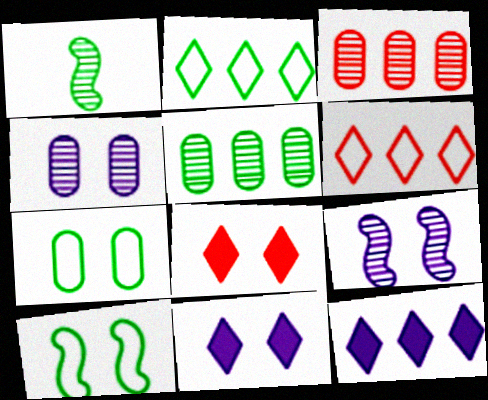[[4, 8, 10], 
[7, 8, 9]]